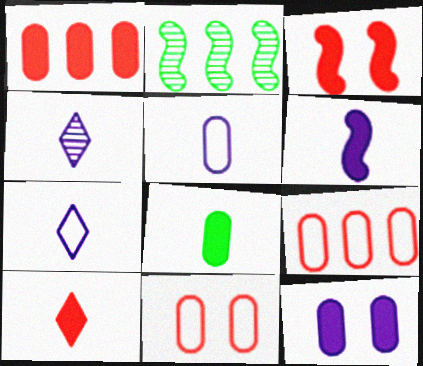[[1, 3, 10], 
[1, 8, 12], 
[4, 5, 6], 
[6, 8, 10]]